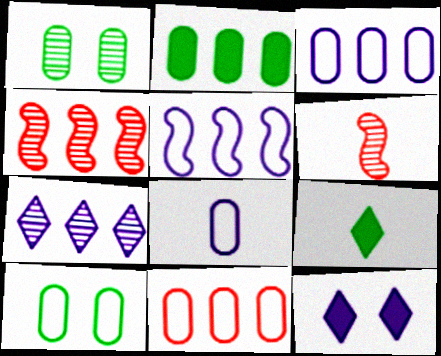[[1, 6, 7], 
[6, 8, 9], 
[8, 10, 11]]